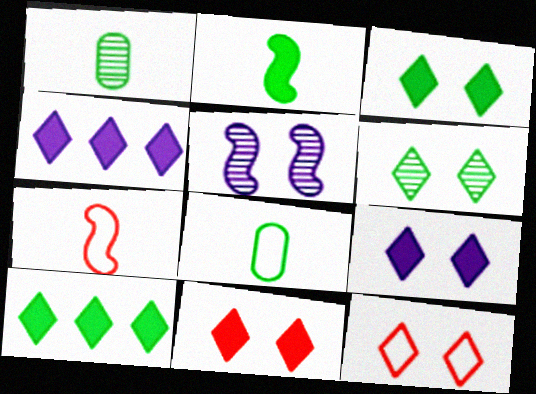[[3, 9, 11], 
[6, 9, 12]]